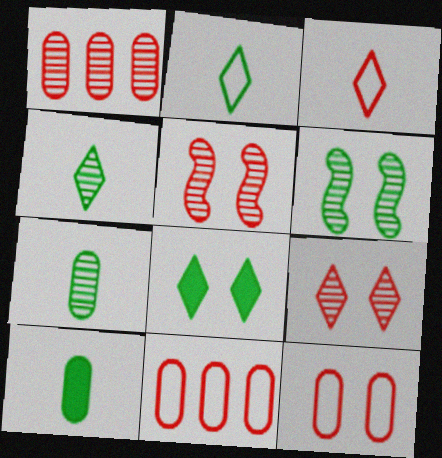[]